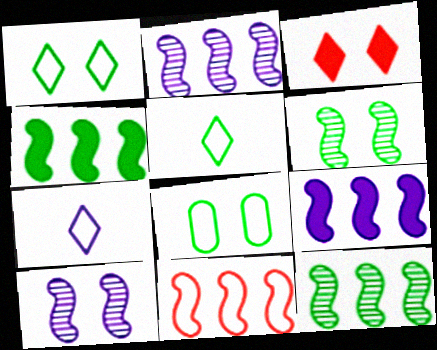[[2, 4, 11], 
[3, 8, 10], 
[7, 8, 11], 
[9, 11, 12]]